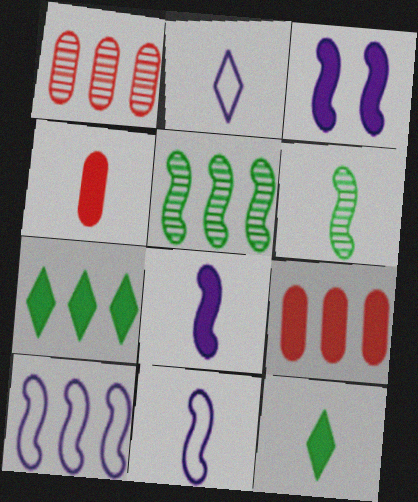[[1, 7, 10], 
[2, 4, 6], 
[3, 4, 7], 
[3, 9, 12], 
[4, 8, 12]]